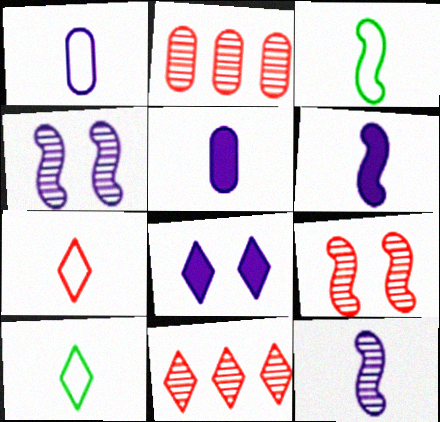[[1, 3, 7], 
[2, 3, 8], 
[8, 10, 11]]